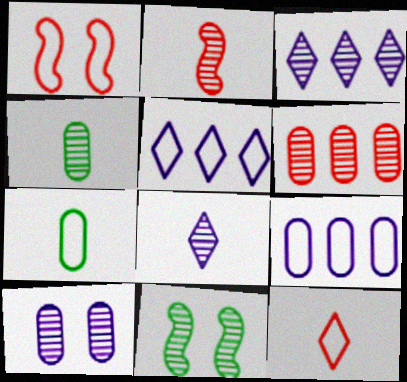[[1, 5, 7], 
[2, 4, 8], 
[4, 6, 10], 
[6, 8, 11]]